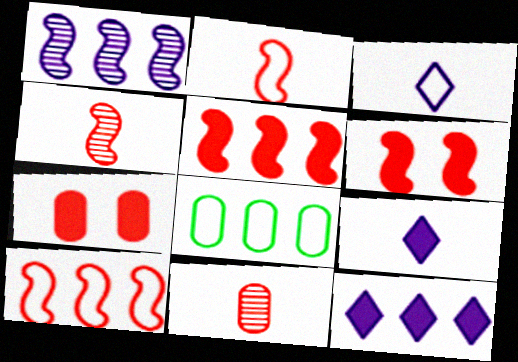[[4, 6, 10]]